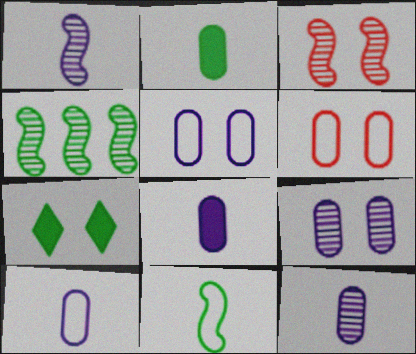[[1, 3, 4], 
[3, 5, 7], 
[8, 10, 12]]